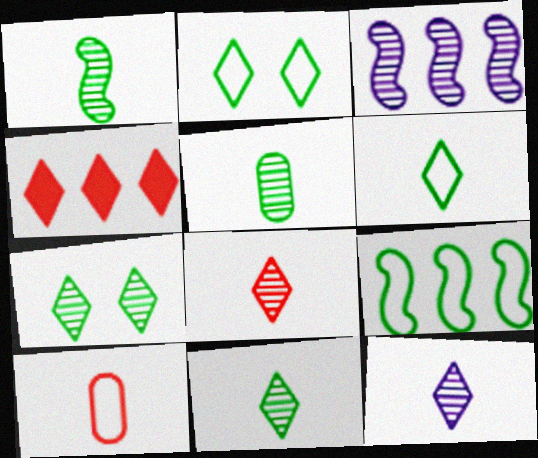[[1, 5, 11], 
[2, 4, 12], 
[8, 11, 12]]